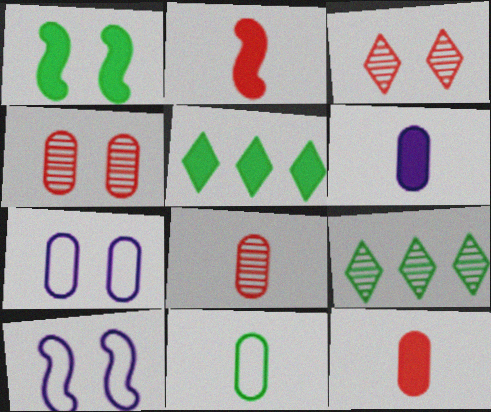[[1, 3, 7], 
[1, 9, 11], 
[2, 7, 9], 
[5, 8, 10], 
[6, 8, 11], 
[9, 10, 12]]